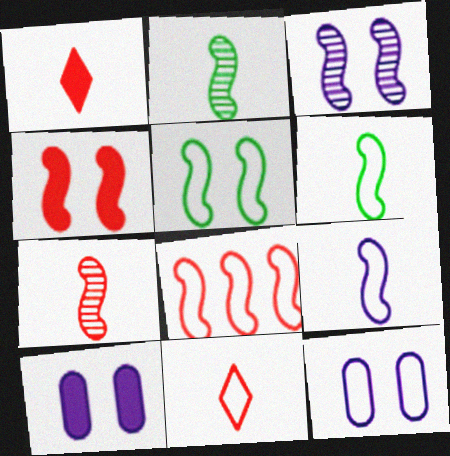[[3, 4, 5], 
[4, 7, 8], 
[5, 8, 9]]